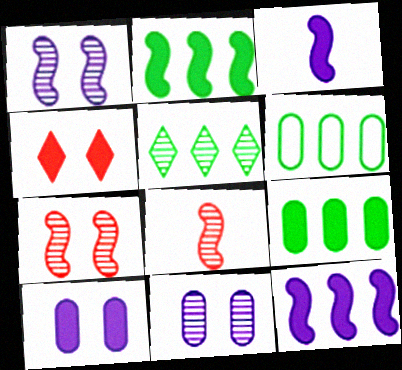[[2, 5, 6], 
[3, 4, 9], 
[5, 8, 11]]